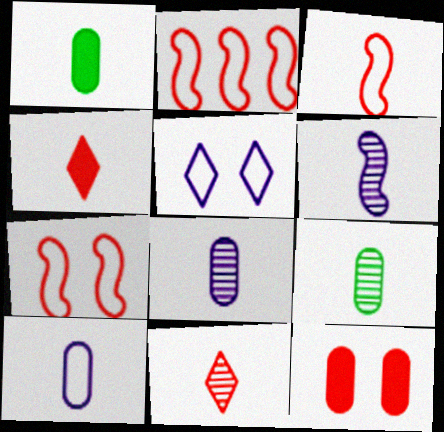[[2, 3, 7], 
[2, 11, 12], 
[6, 9, 11]]